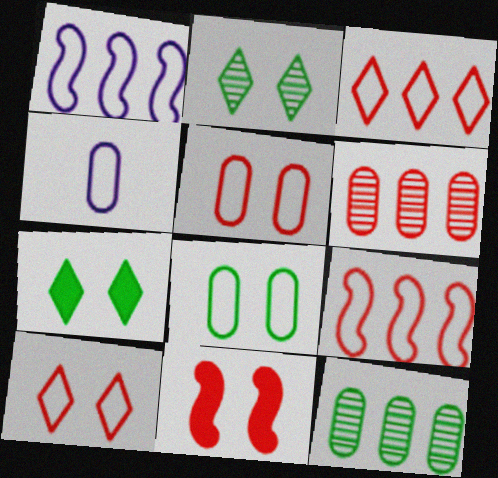[]